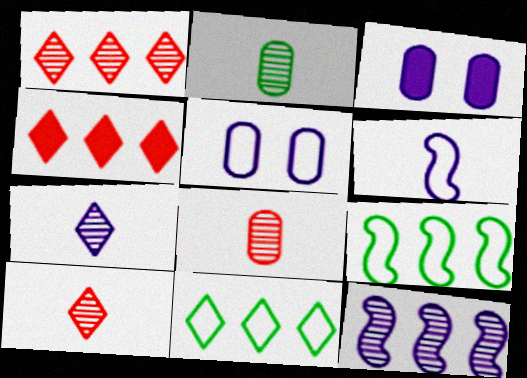[[3, 9, 10]]